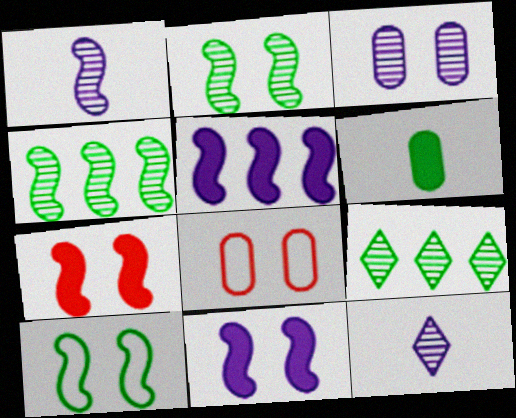[[6, 9, 10]]